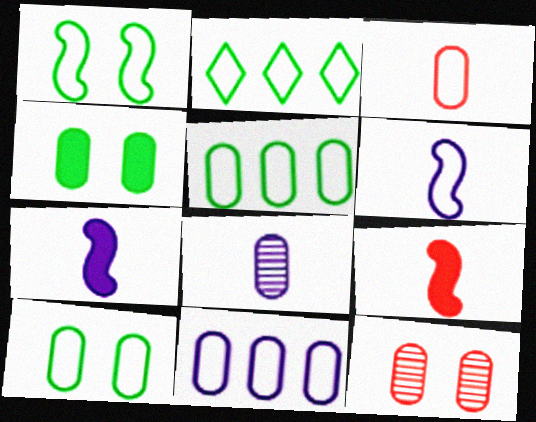[[2, 7, 12], 
[3, 10, 11]]